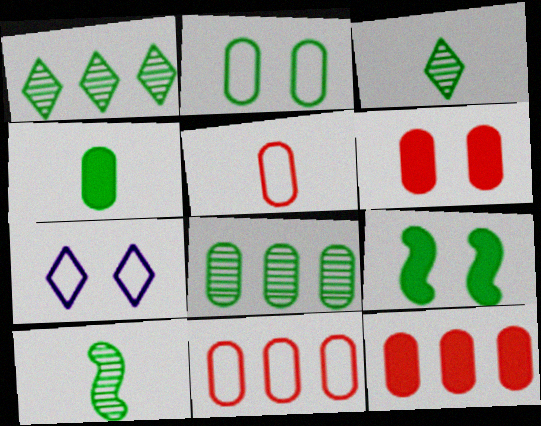[[2, 4, 8], 
[7, 10, 12]]